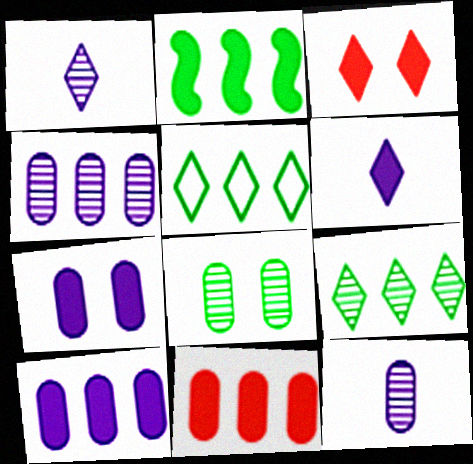[[1, 3, 5]]